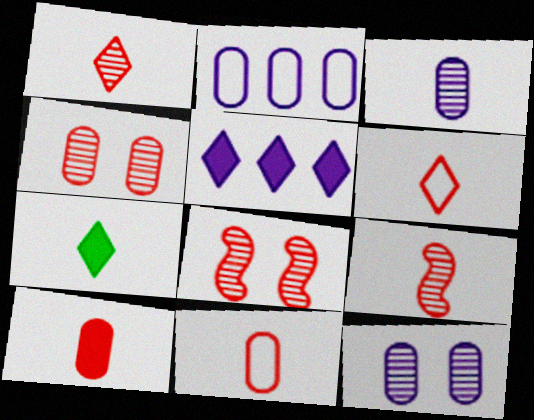[[2, 7, 8], 
[6, 9, 10]]